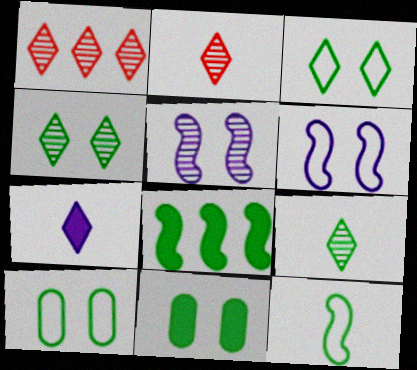[[1, 3, 7], 
[8, 9, 10]]